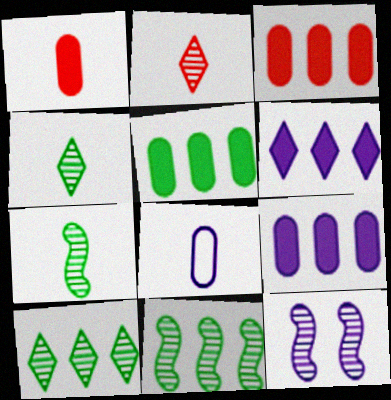[[3, 5, 9], 
[6, 8, 12]]